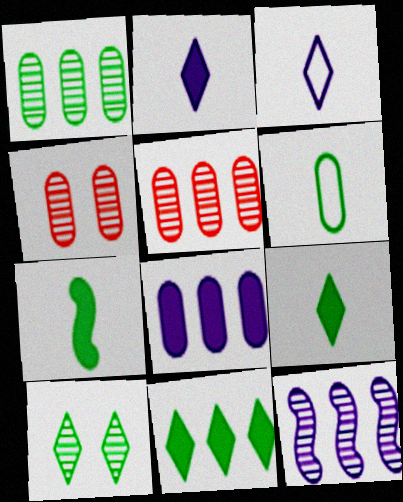[[4, 6, 8]]